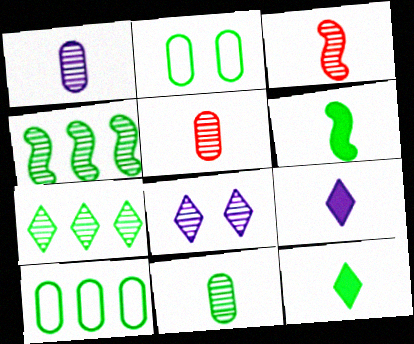[[1, 5, 11], 
[2, 4, 12], 
[2, 6, 7], 
[4, 5, 8]]